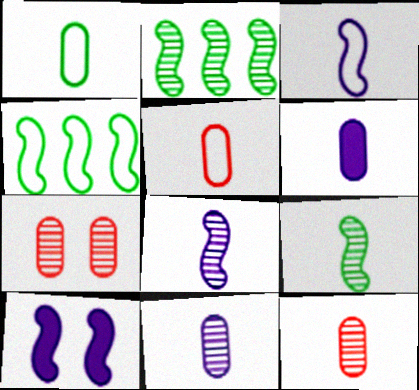[[1, 6, 12]]